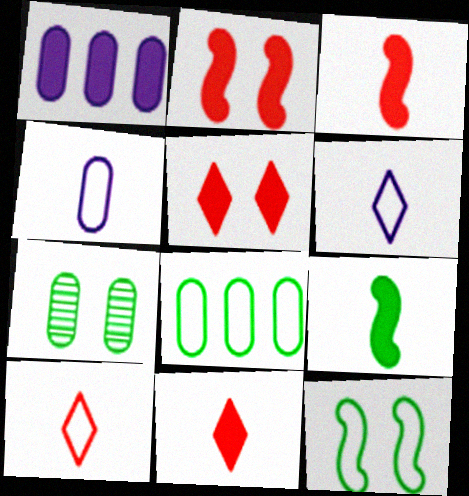[[1, 5, 9]]